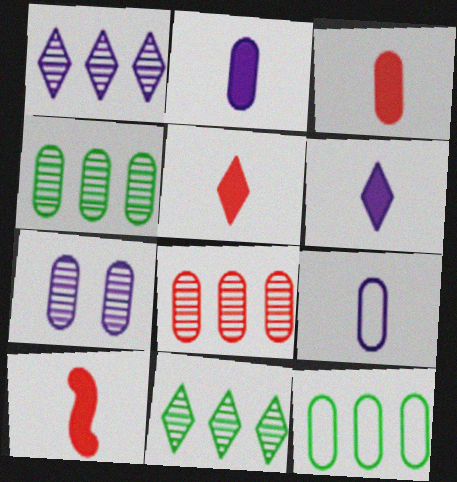[[3, 5, 10], 
[3, 7, 12]]